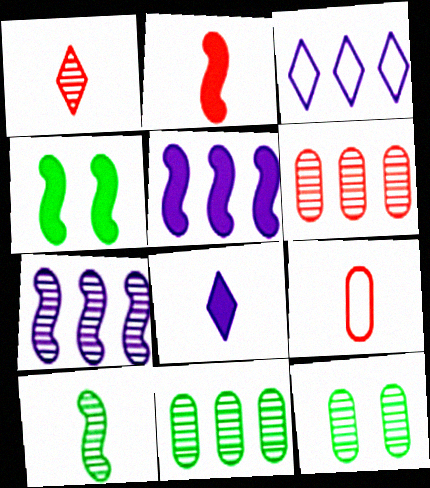[[1, 2, 9], 
[1, 7, 12], 
[2, 3, 12], 
[2, 4, 5], 
[8, 9, 10]]